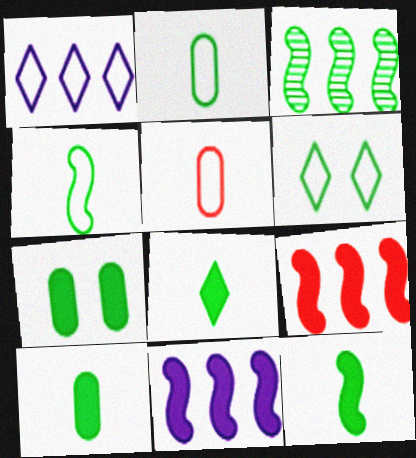[[3, 6, 10], 
[8, 10, 12]]